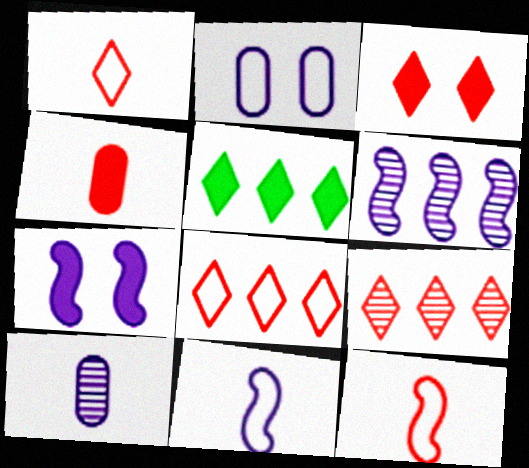[[1, 3, 9], 
[4, 5, 7], 
[6, 7, 11]]